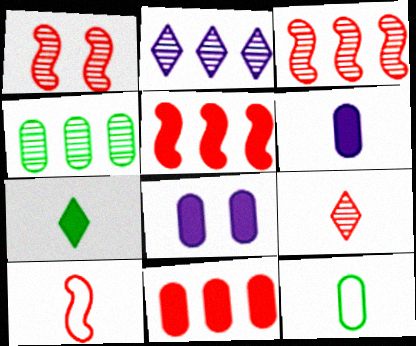[[1, 5, 10], 
[2, 3, 4], 
[5, 7, 8]]